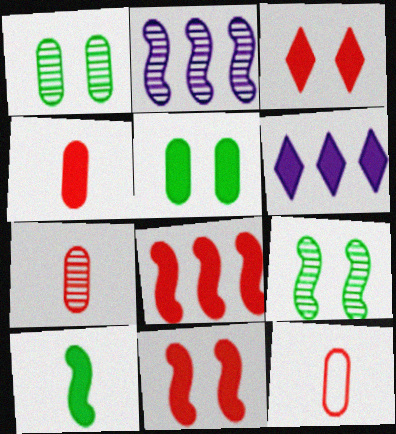[[3, 4, 8], 
[4, 7, 12], 
[6, 9, 12]]